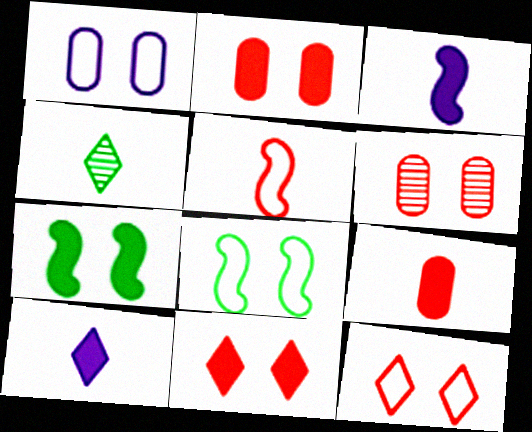[[1, 8, 12]]